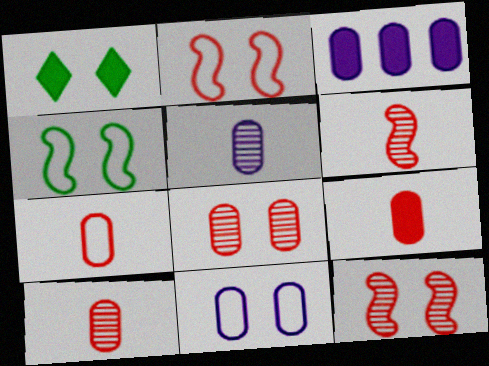[[1, 11, 12], 
[3, 5, 11], 
[7, 9, 10]]